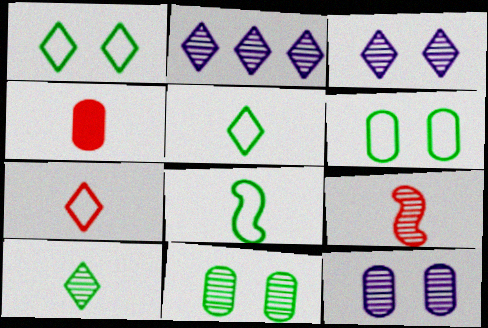[[2, 9, 11], 
[4, 7, 9]]